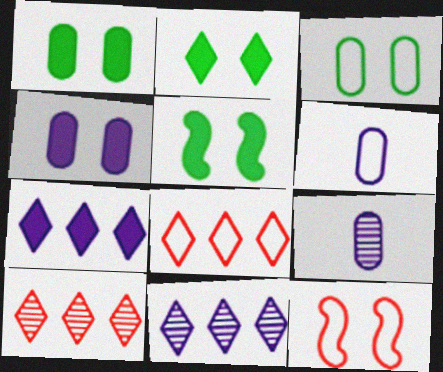[[1, 2, 5], 
[5, 6, 10], 
[5, 8, 9]]